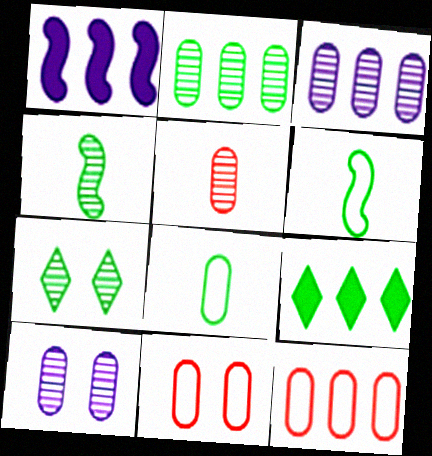[[2, 4, 7], 
[2, 5, 10]]